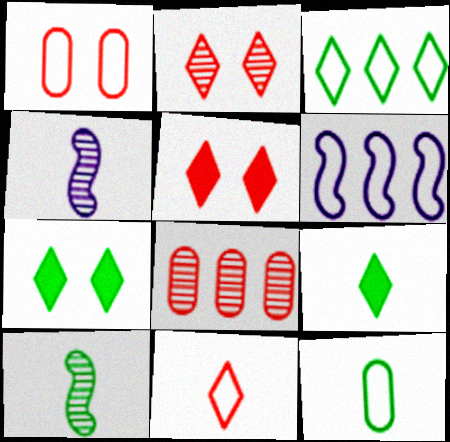[[9, 10, 12]]